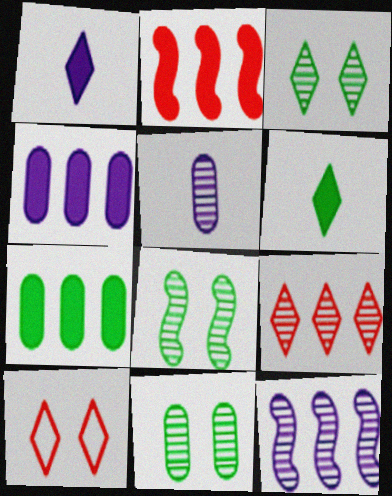[[3, 8, 11], 
[5, 8, 9]]